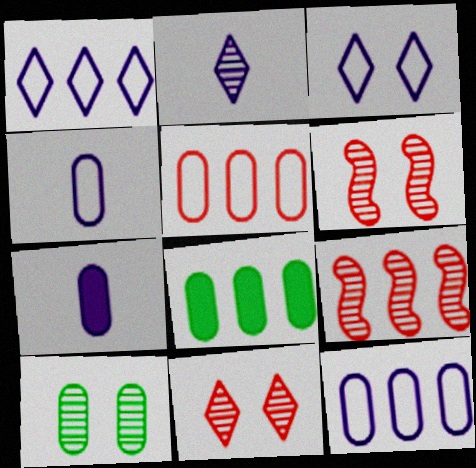[[1, 8, 9], 
[2, 9, 10], 
[5, 7, 10]]